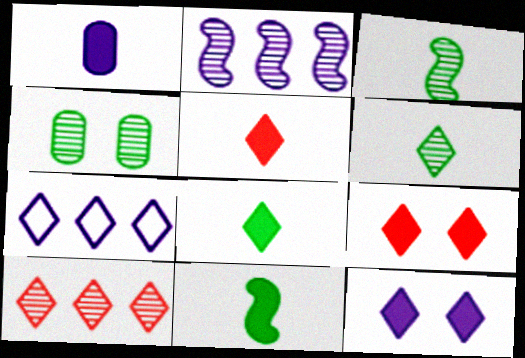[[1, 5, 11], 
[6, 7, 9]]